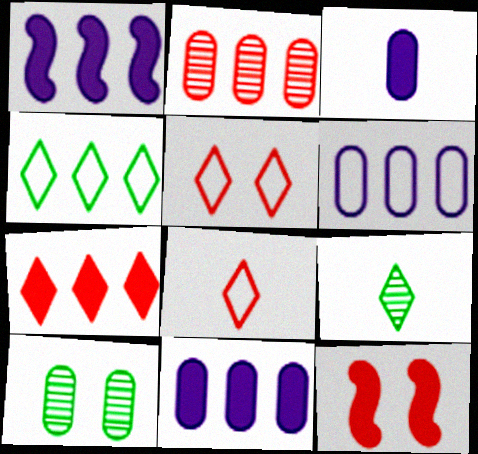[[1, 2, 4], 
[1, 8, 10], 
[2, 8, 12], 
[6, 9, 12]]